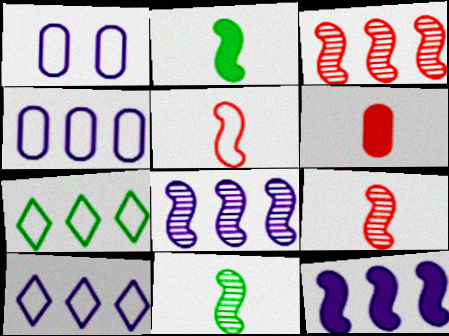[[1, 5, 7]]